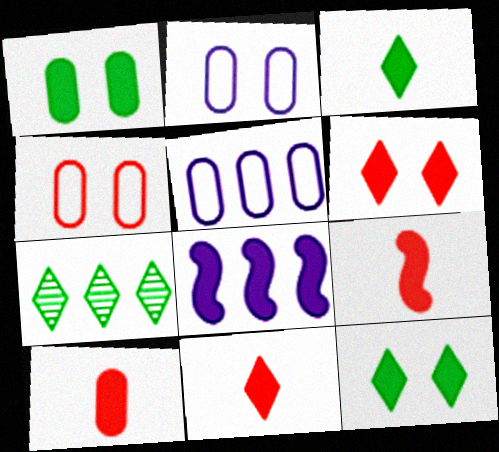[[1, 8, 11], 
[2, 7, 9], 
[8, 10, 12], 
[9, 10, 11]]